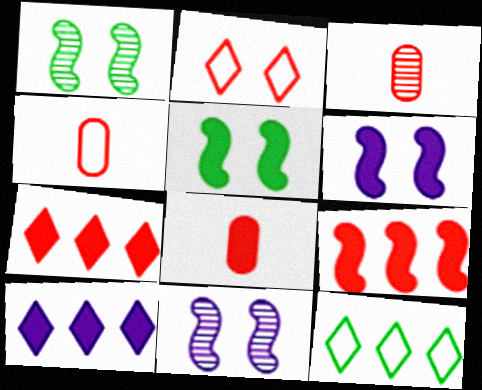[[1, 4, 10], 
[2, 3, 9], 
[3, 4, 8], 
[3, 6, 12], 
[5, 8, 10], 
[8, 11, 12]]